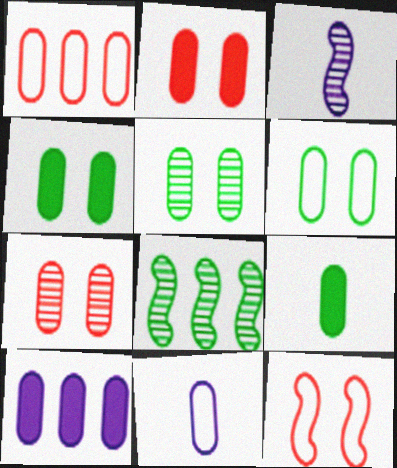[[1, 6, 11], 
[2, 9, 10], 
[4, 5, 6]]